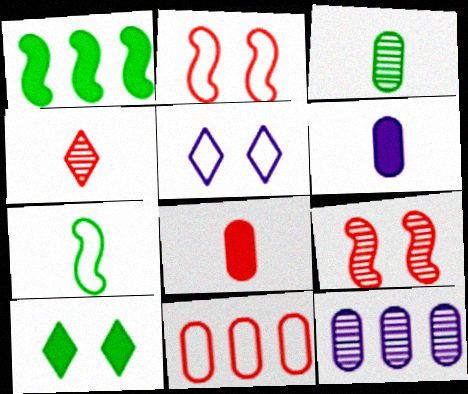[[4, 6, 7], 
[5, 7, 11]]